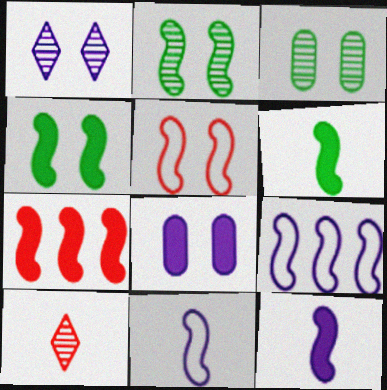[[2, 7, 11], 
[4, 7, 12]]